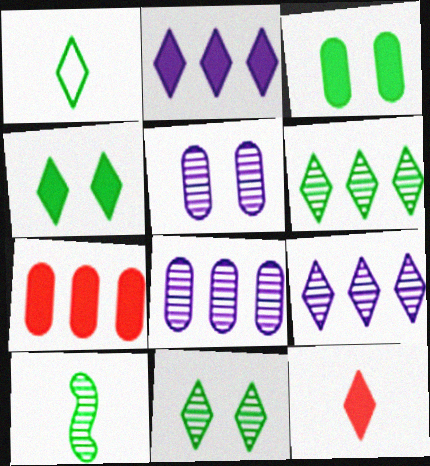[[1, 4, 6], 
[2, 4, 12]]